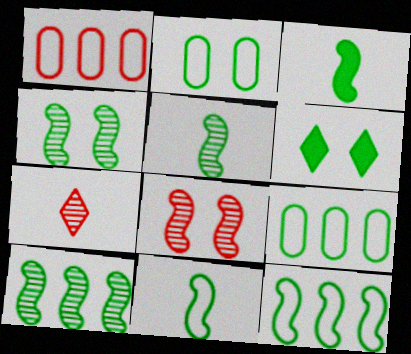[[2, 4, 6], 
[3, 4, 12], 
[3, 5, 11], 
[4, 5, 10], 
[5, 6, 9]]